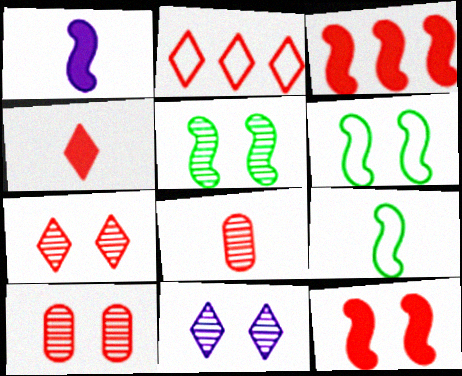[[2, 4, 7], 
[2, 8, 12], 
[5, 10, 11]]